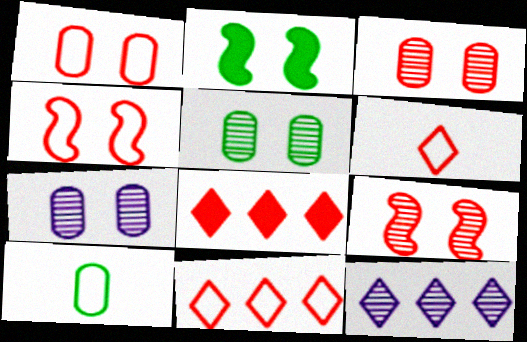[[3, 5, 7]]